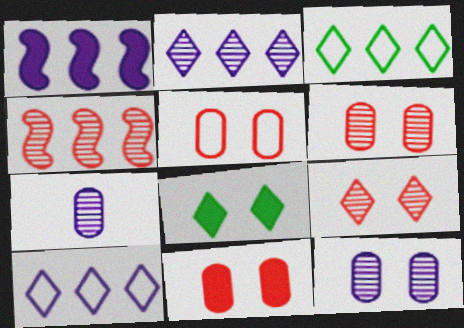[[5, 6, 11]]